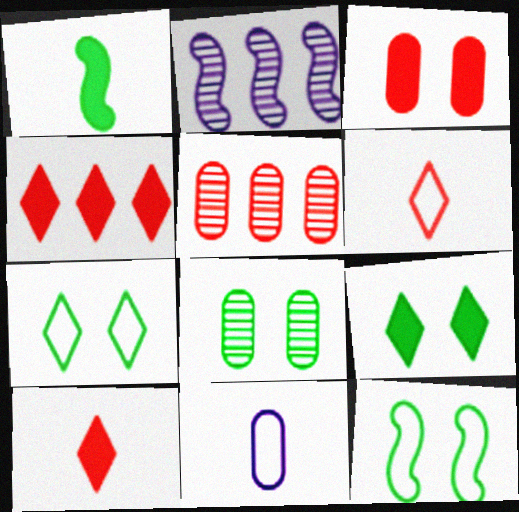[[8, 9, 12]]